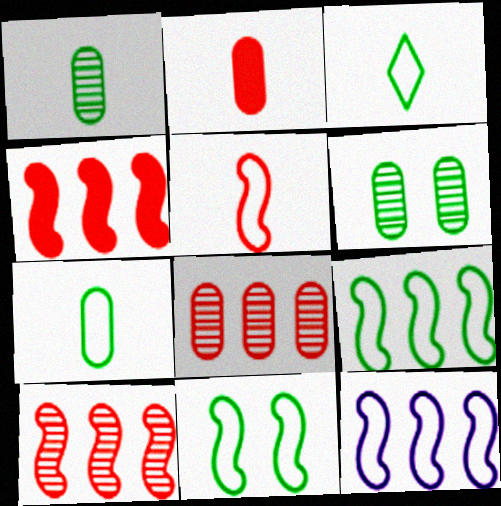[[5, 11, 12]]